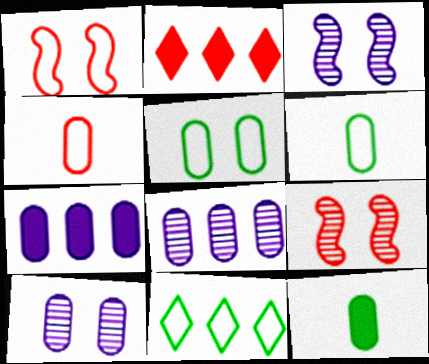[[2, 3, 6], 
[2, 4, 9]]